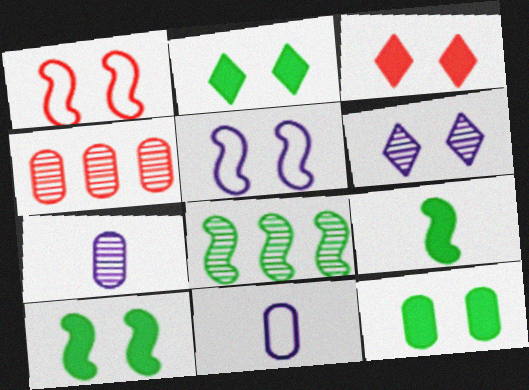[[1, 6, 12], 
[2, 10, 12], 
[3, 8, 11], 
[4, 11, 12]]